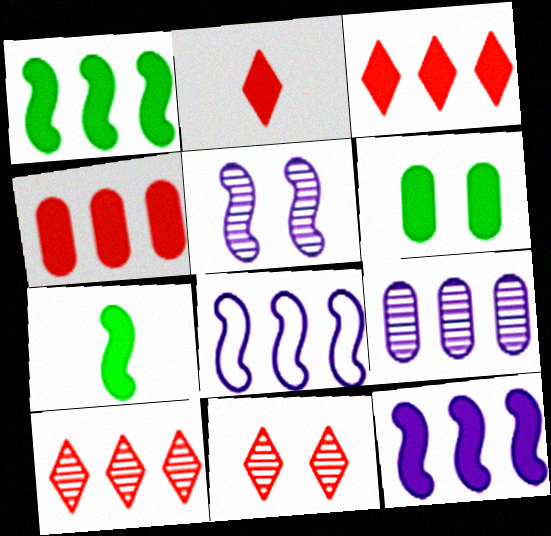[[2, 6, 12]]